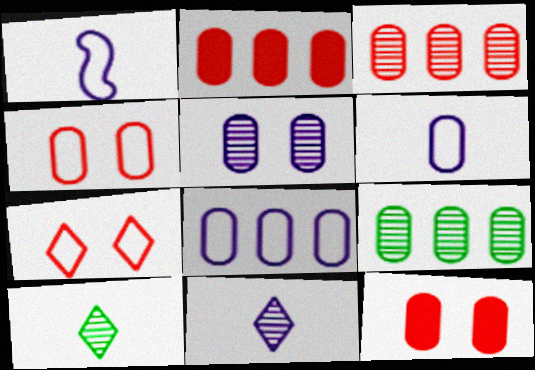[[2, 8, 9], 
[6, 9, 12]]